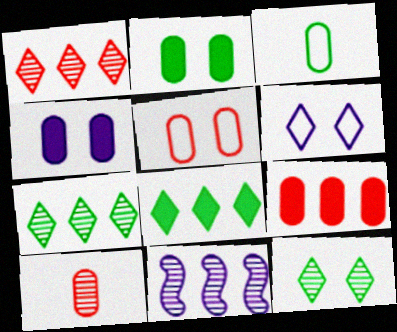[[5, 9, 10], 
[10, 11, 12]]